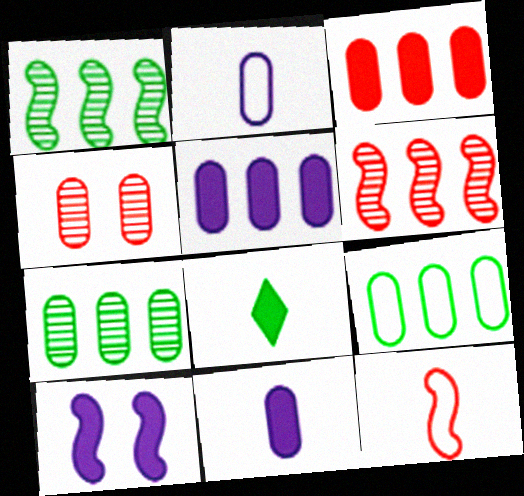[[1, 10, 12], 
[3, 8, 10], 
[4, 9, 11]]